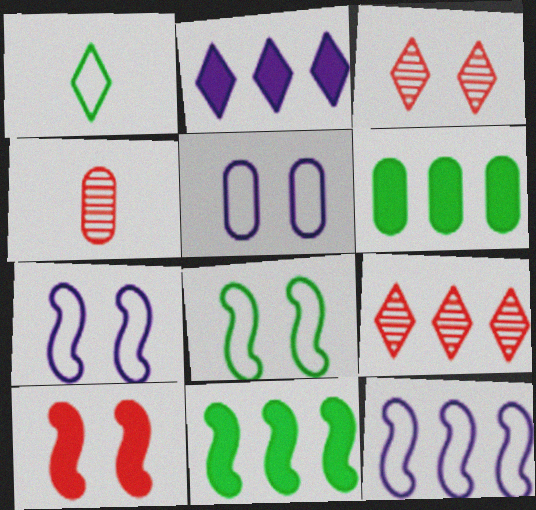[[1, 2, 3], 
[2, 4, 8], 
[4, 5, 6], 
[6, 9, 12]]